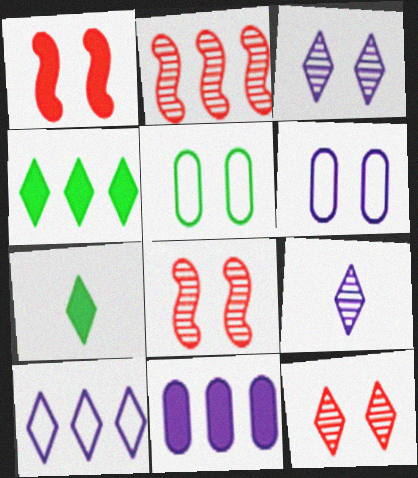[[1, 3, 5], 
[1, 7, 11], 
[2, 6, 7], 
[7, 10, 12]]